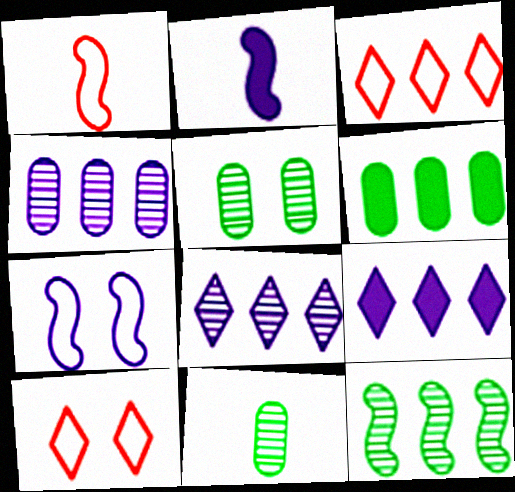[[1, 5, 9], 
[2, 3, 5]]